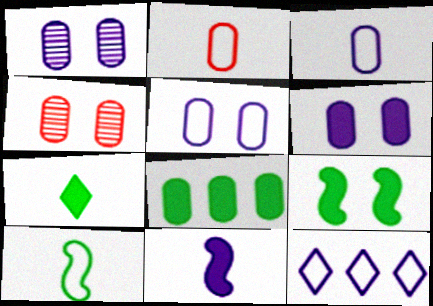[[1, 2, 8], 
[1, 5, 6], 
[1, 11, 12], 
[3, 4, 8], 
[7, 8, 9]]